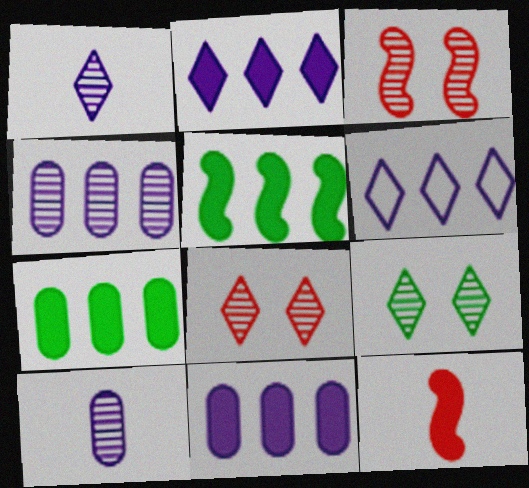[]